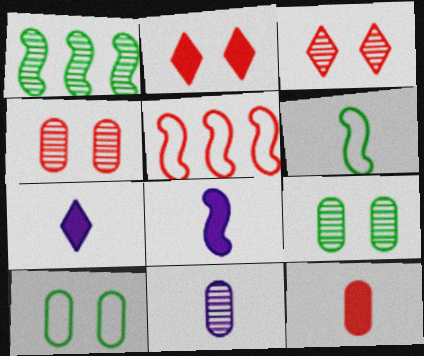[[1, 3, 11], 
[3, 5, 12], 
[5, 7, 9]]